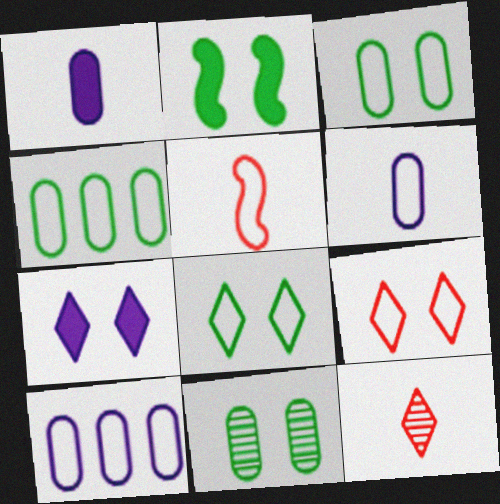[[2, 8, 11], 
[2, 10, 12], 
[5, 8, 10]]